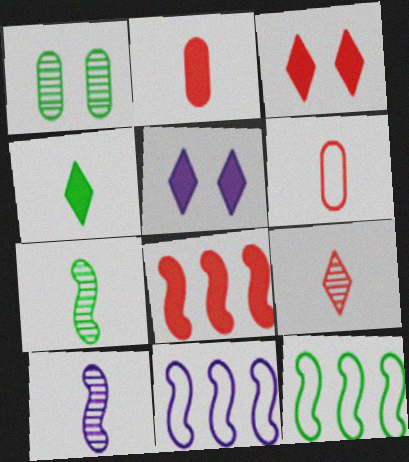[[1, 4, 12], 
[2, 3, 8], 
[4, 6, 10]]